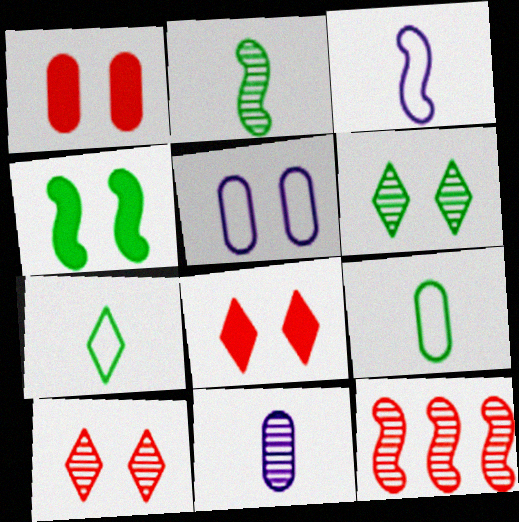[[3, 4, 12], 
[4, 5, 10], 
[6, 11, 12]]